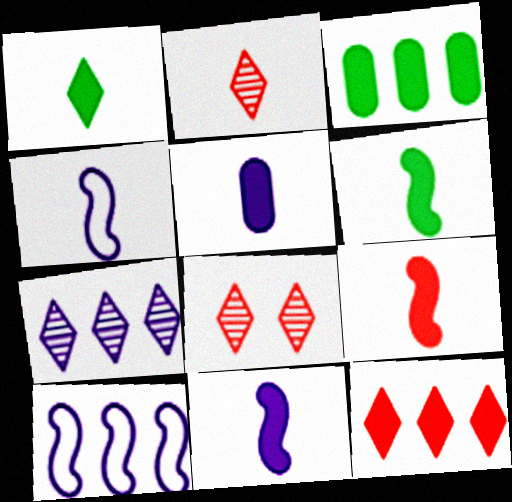[[1, 5, 9], 
[3, 4, 8], 
[6, 9, 11]]